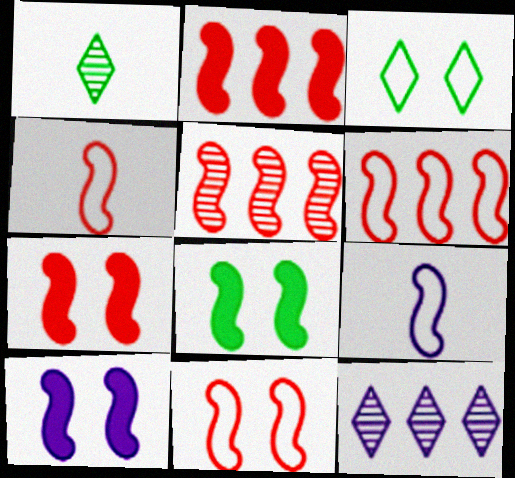[[2, 5, 6], 
[4, 5, 7], 
[4, 6, 11], 
[5, 8, 9], 
[7, 8, 10]]